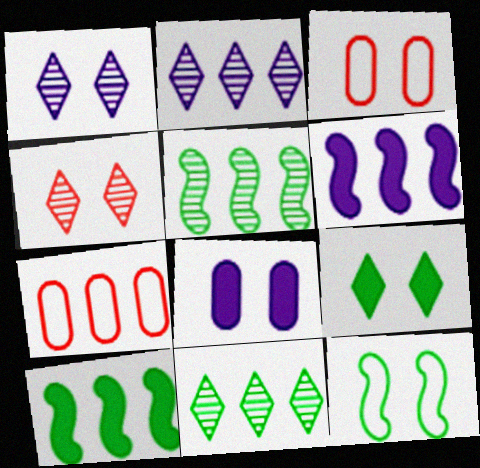[[2, 7, 10], 
[4, 8, 12], 
[6, 7, 11]]